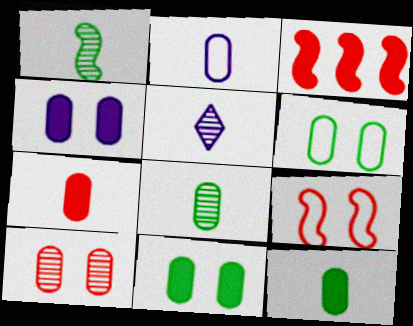[[2, 7, 8], 
[3, 5, 6], 
[4, 6, 10]]